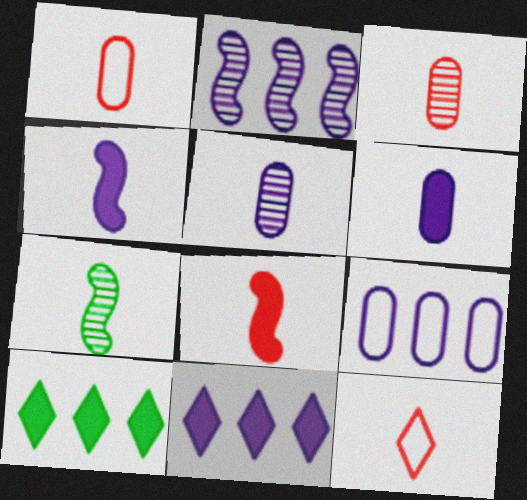[[2, 9, 11], 
[3, 8, 12], 
[6, 7, 12]]